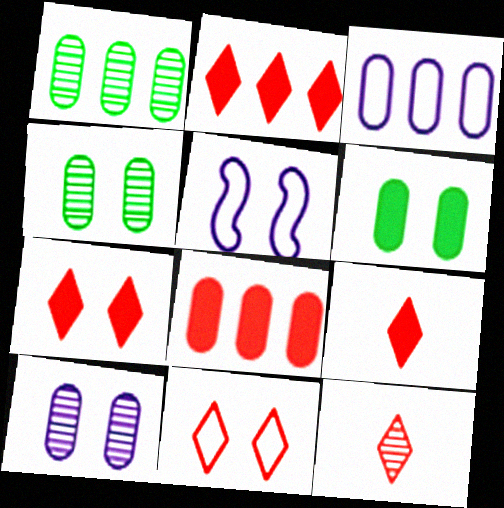[[1, 3, 8], 
[1, 5, 9], 
[2, 7, 9], 
[2, 11, 12], 
[4, 5, 7]]